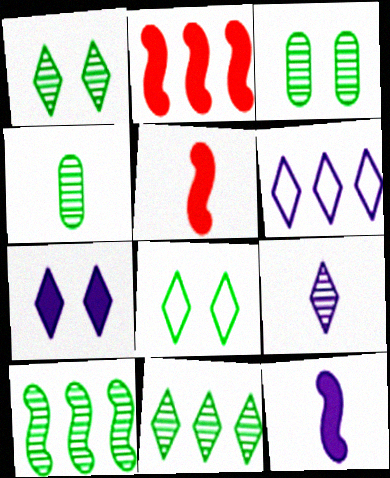[[1, 4, 10], 
[3, 5, 6], 
[6, 7, 9]]